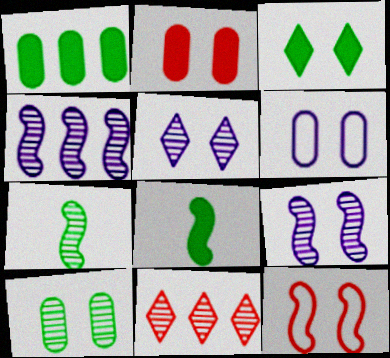[[1, 3, 8], 
[2, 6, 10], 
[4, 8, 12], 
[6, 8, 11]]